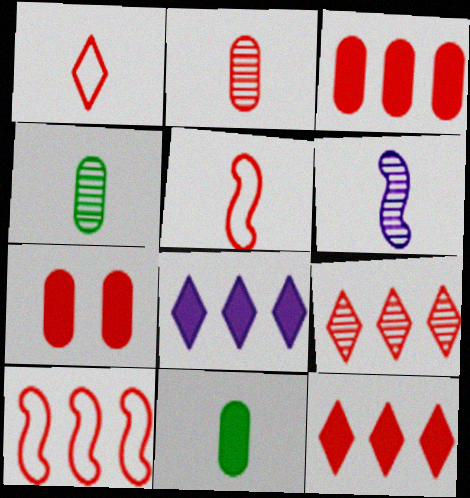[[1, 6, 11], 
[3, 9, 10], 
[5, 7, 9]]